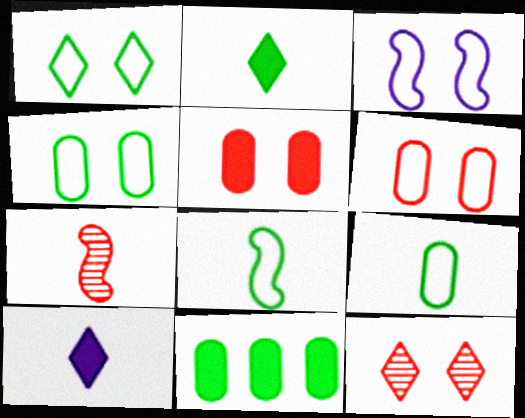[[1, 3, 6], 
[7, 9, 10]]